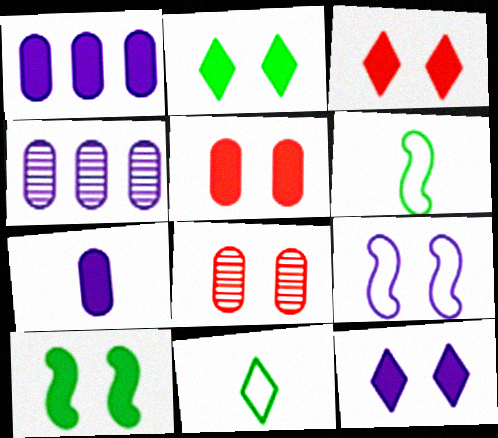[[2, 3, 12], 
[2, 8, 9], 
[3, 4, 6], 
[5, 10, 12]]